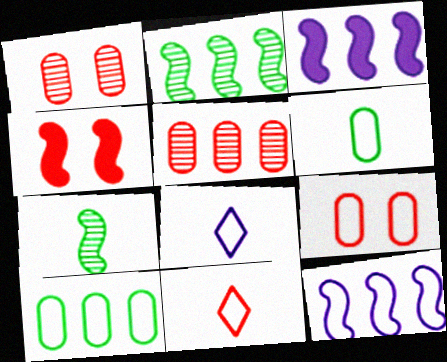[[4, 5, 11], 
[4, 7, 12]]